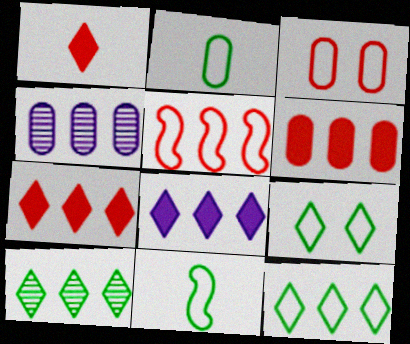[]